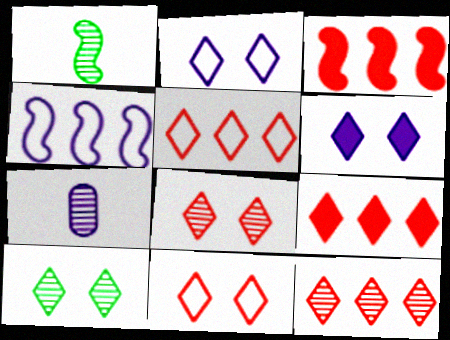[[4, 6, 7], 
[5, 9, 12], 
[6, 10, 11]]